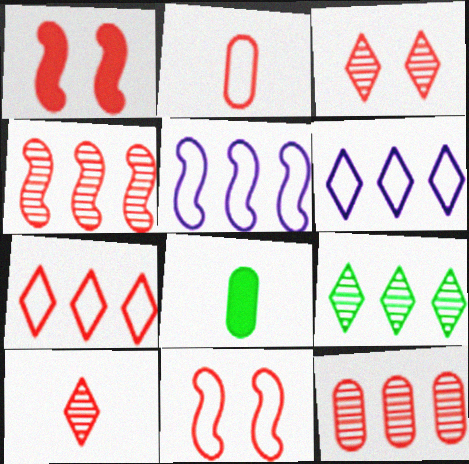[[2, 7, 11], 
[3, 5, 8]]